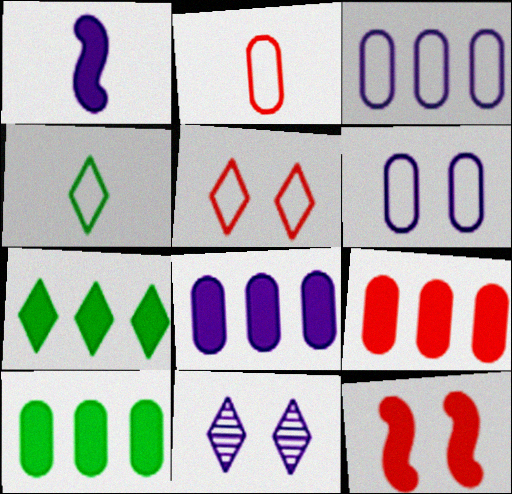[[1, 3, 11], 
[8, 9, 10]]